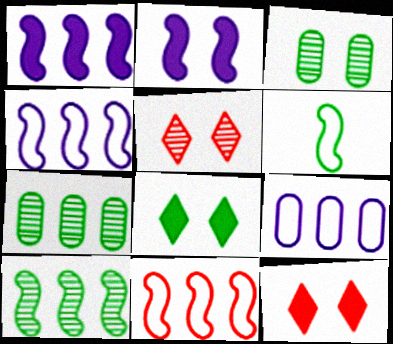[[1, 10, 11], 
[6, 7, 8]]